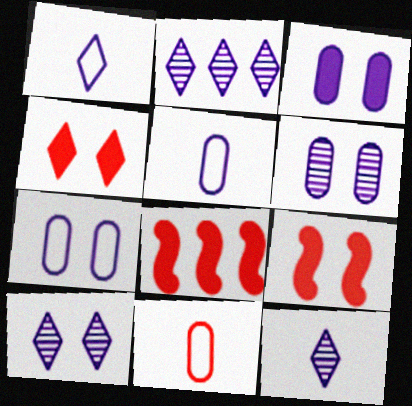[[2, 10, 12], 
[3, 6, 7]]